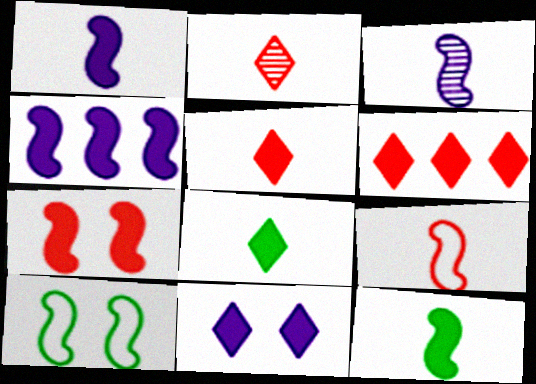[[3, 9, 12], 
[4, 7, 12], 
[6, 8, 11]]